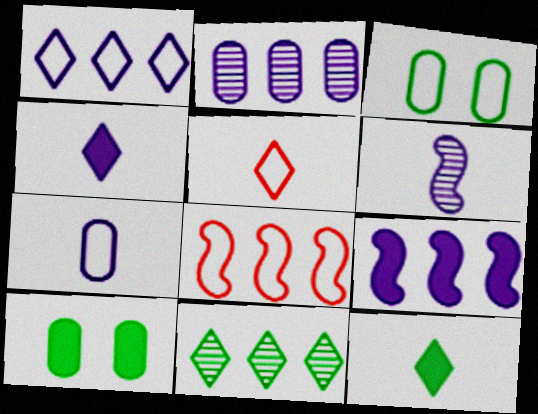[[1, 2, 9], 
[4, 6, 7]]